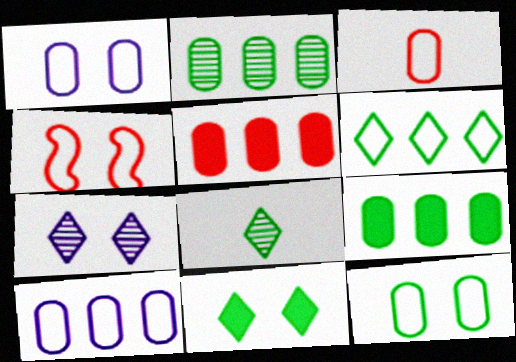[[2, 5, 10], 
[3, 10, 12], 
[6, 8, 11]]